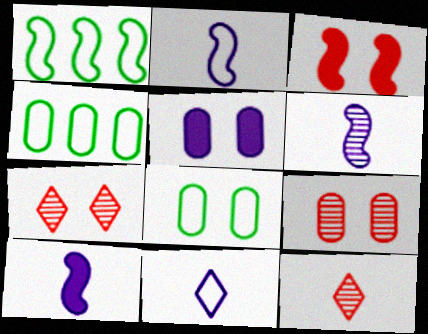[[1, 3, 6], 
[1, 5, 12], 
[2, 6, 10], 
[4, 7, 10], 
[5, 8, 9]]